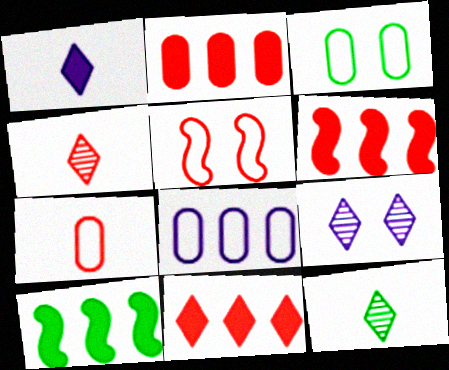[[2, 4, 5], 
[2, 6, 11], 
[3, 7, 8], 
[3, 10, 12], 
[7, 9, 10]]